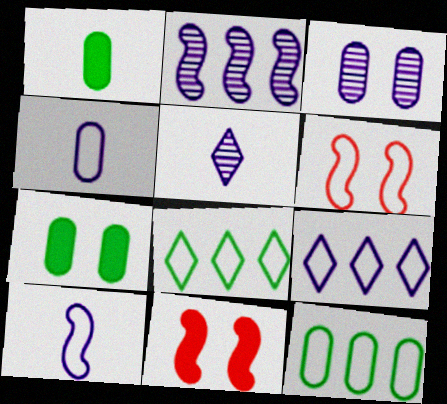[[2, 3, 5], 
[4, 6, 8], 
[5, 11, 12]]